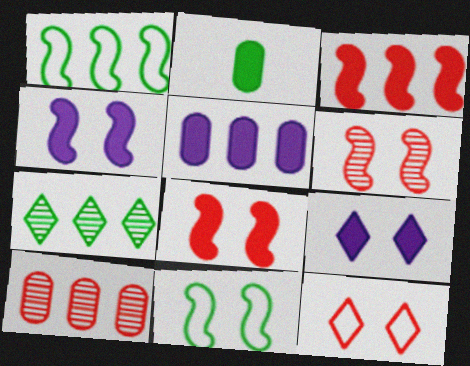[[2, 3, 9], 
[2, 7, 11], 
[4, 6, 11]]